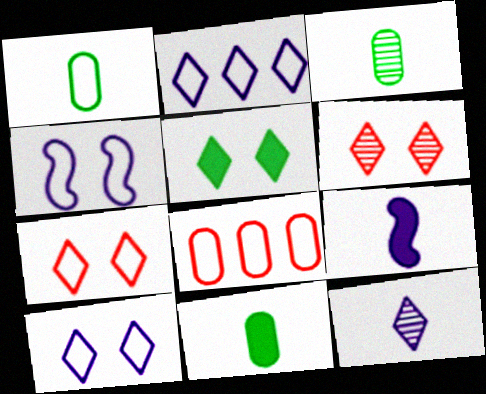[[1, 3, 11], 
[5, 6, 10]]